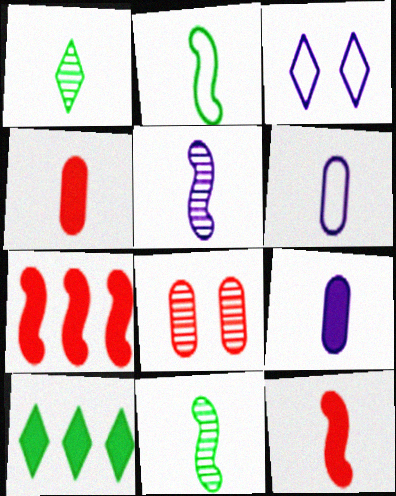[[1, 6, 12], 
[2, 5, 12]]